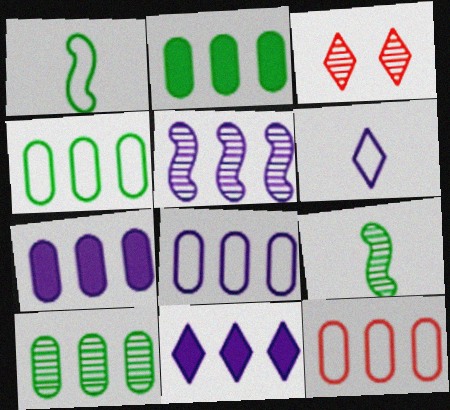[[1, 3, 7], 
[2, 4, 10], 
[4, 8, 12], 
[5, 8, 11], 
[7, 10, 12]]